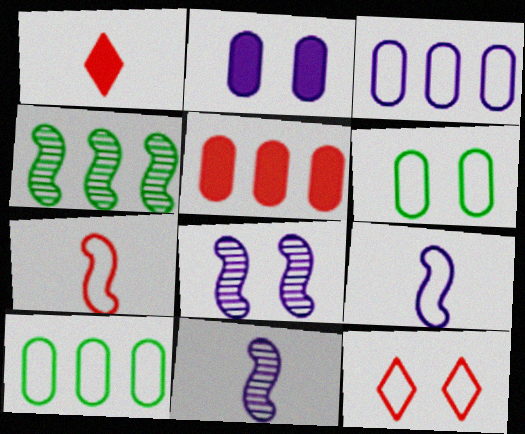[[1, 8, 10], 
[9, 10, 12]]